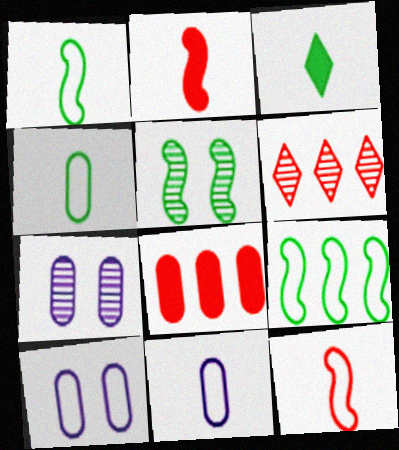[[4, 7, 8]]